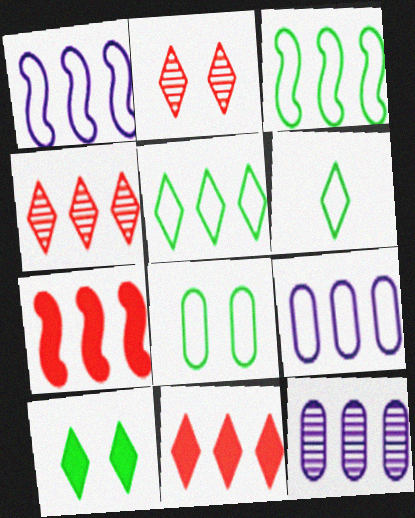[[3, 6, 8], 
[3, 11, 12], 
[5, 7, 12]]